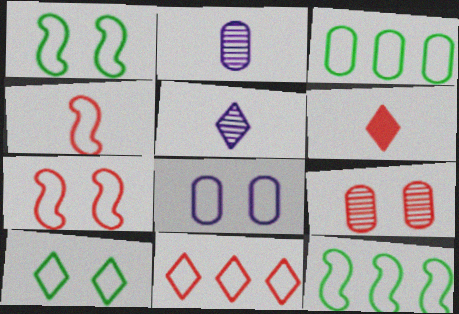[[7, 8, 10]]